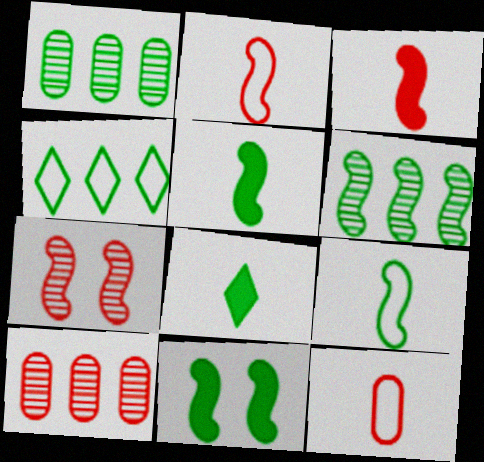[[6, 9, 11]]